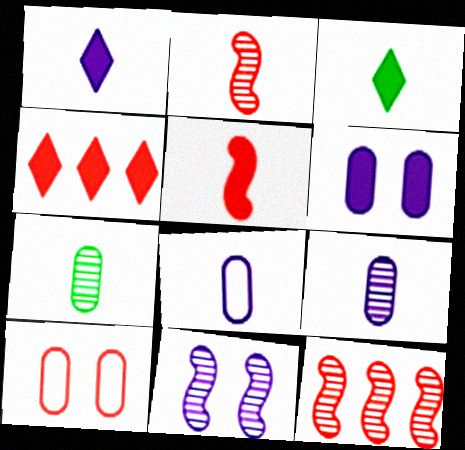[[2, 3, 8], 
[2, 4, 10]]